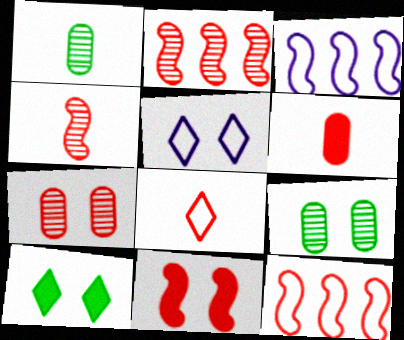[[4, 6, 8], 
[4, 11, 12], 
[5, 9, 11]]